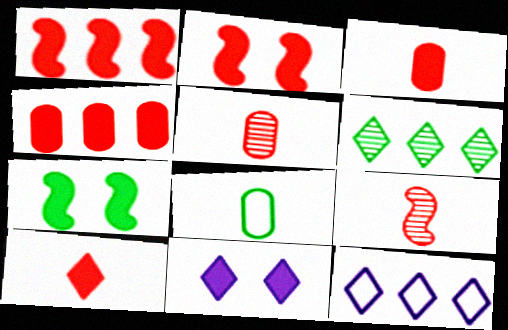[[2, 4, 10], 
[5, 7, 12], 
[6, 7, 8]]